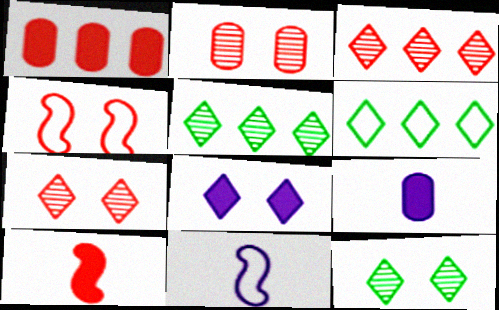[[1, 11, 12], 
[4, 5, 9]]